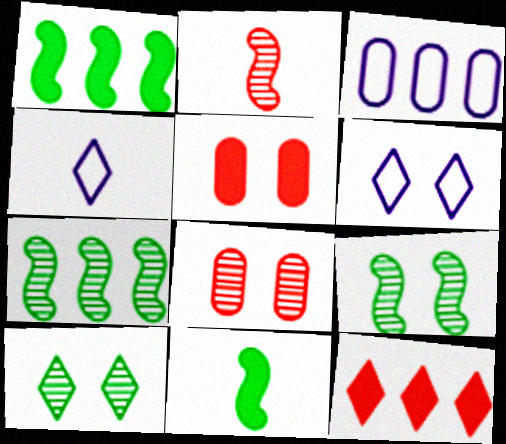[[1, 4, 8], 
[3, 7, 12], 
[4, 5, 7], 
[4, 10, 12], 
[5, 6, 9]]